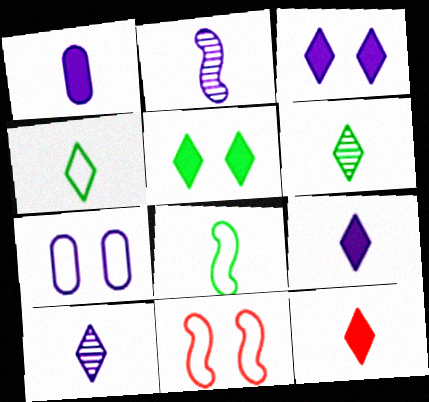[[4, 10, 12]]